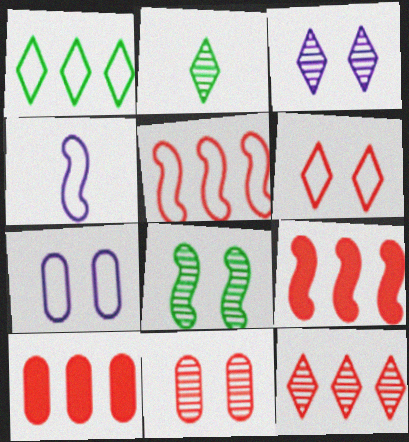[[2, 3, 12], 
[2, 7, 9], 
[3, 8, 11], 
[4, 8, 9], 
[5, 10, 12]]